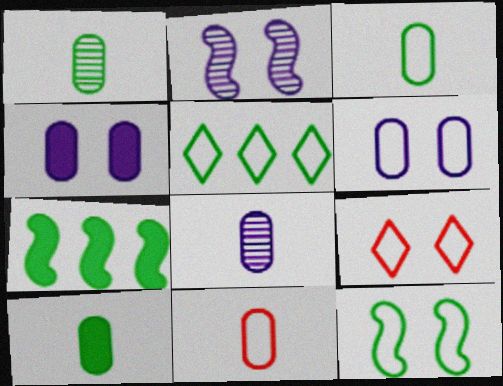[[1, 3, 10], 
[3, 5, 12], 
[6, 9, 12], 
[7, 8, 9], 
[8, 10, 11]]